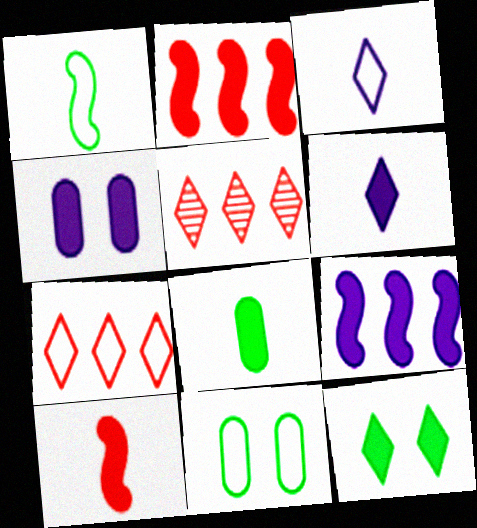[[1, 4, 5], 
[3, 5, 12], 
[4, 6, 9], 
[6, 8, 10]]